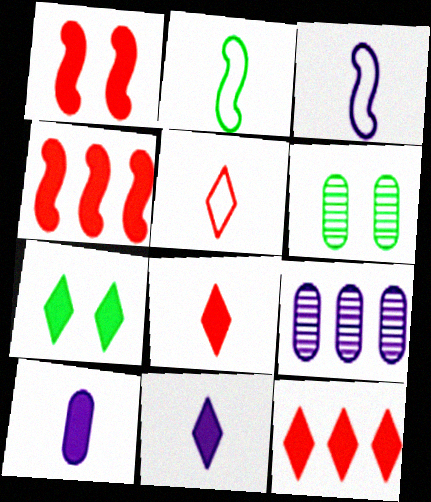[[3, 6, 12], 
[4, 7, 10], 
[7, 11, 12]]